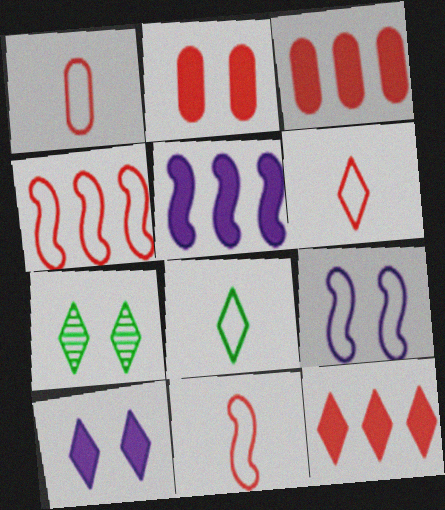[[1, 5, 7], 
[1, 6, 11], 
[2, 7, 9]]